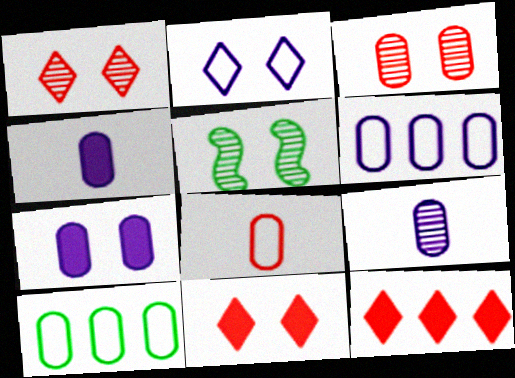[[3, 4, 10], 
[6, 7, 9]]